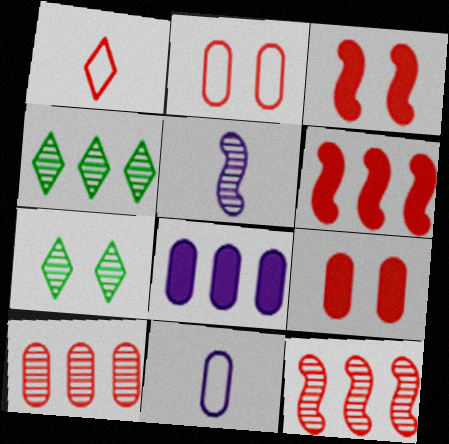[[1, 3, 10], 
[1, 9, 12], 
[3, 4, 11], 
[5, 7, 10], 
[6, 7, 11]]